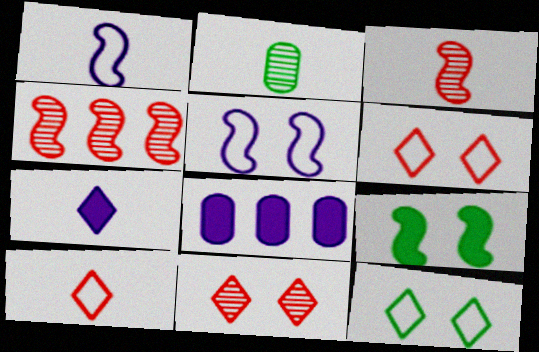[[1, 4, 9], 
[3, 8, 12]]